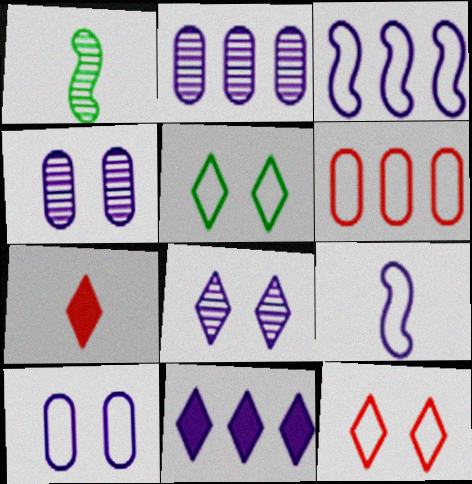[[2, 3, 11], 
[4, 9, 11], 
[5, 6, 9]]